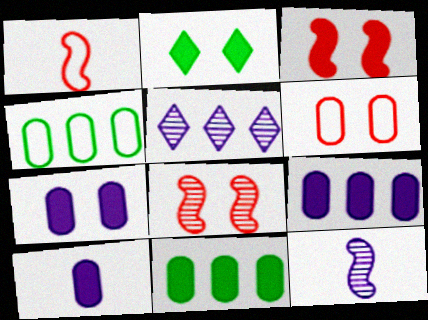[[2, 3, 7], 
[7, 9, 10]]